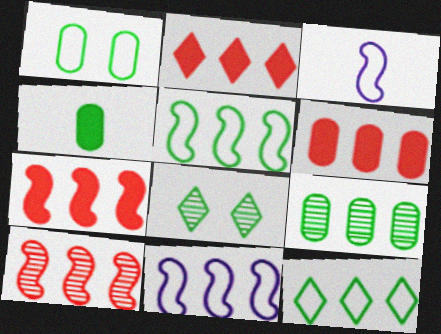[[1, 4, 9], 
[2, 6, 7], 
[2, 9, 11], 
[3, 6, 8], 
[4, 5, 8]]